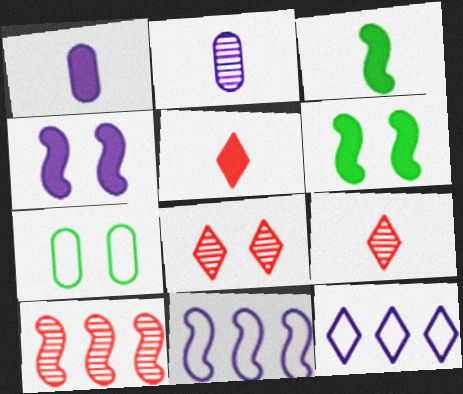[[1, 3, 5], 
[2, 4, 12], 
[4, 7, 8]]